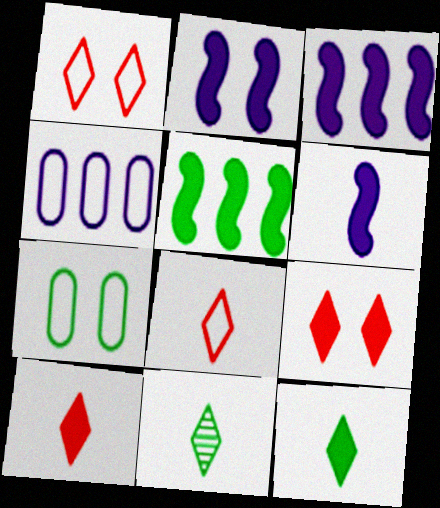[[2, 3, 6], 
[5, 7, 11]]